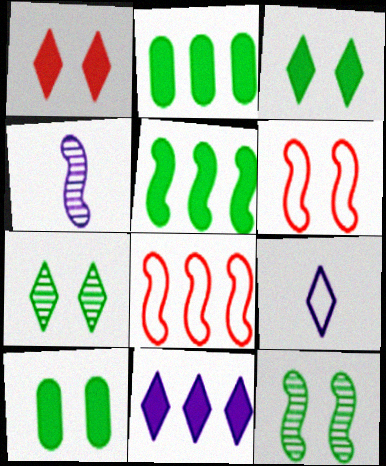[[4, 5, 6]]